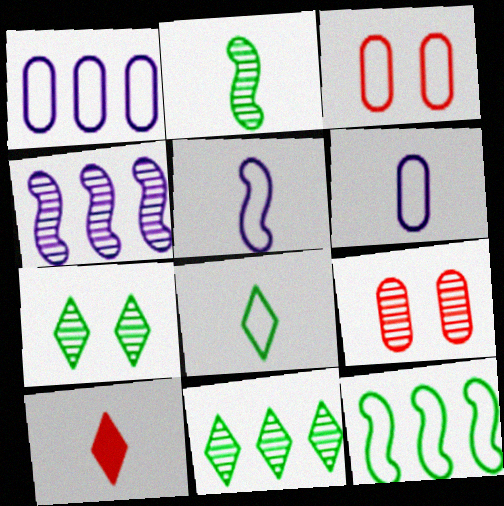[[2, 6, 10]]